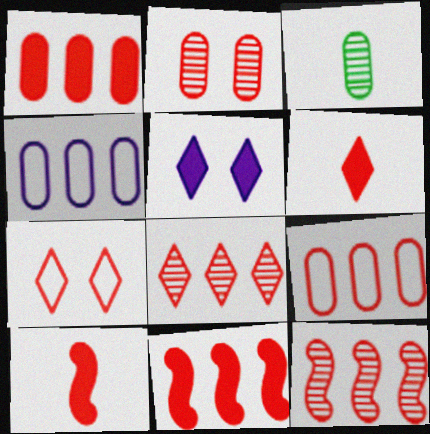[[6, 7, 8], 
[8, 9, 11]]